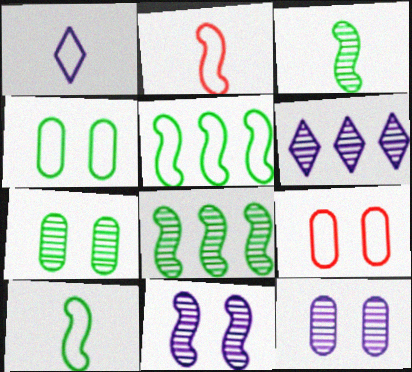[[1, 5, 9]]